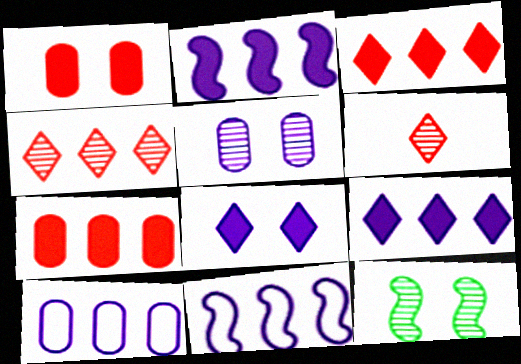[]